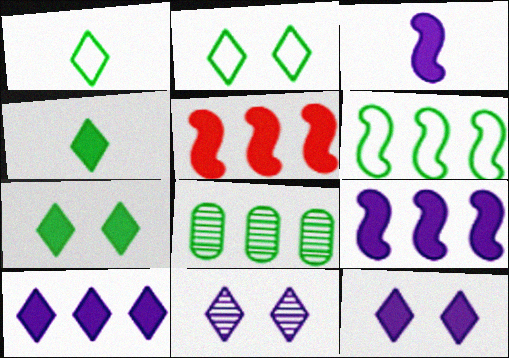[]